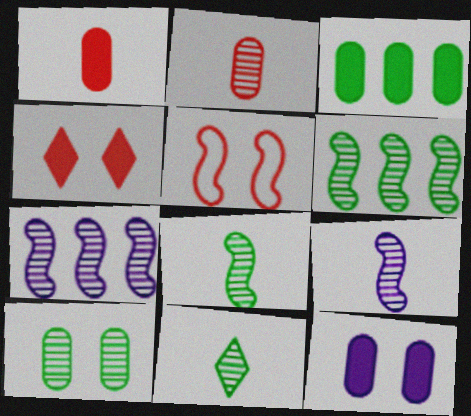[[1, 3, 12], 
[2, 9, 11], 
[6, 10, 11]]